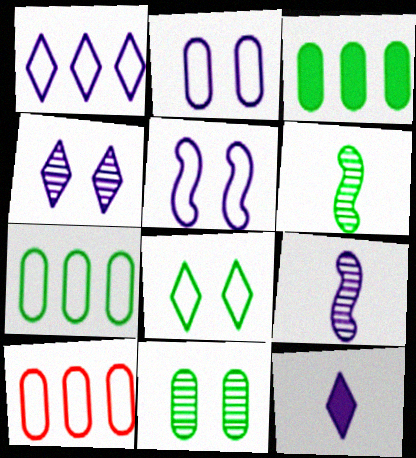[[1, 4, 12], 
[3, 6, 8]]